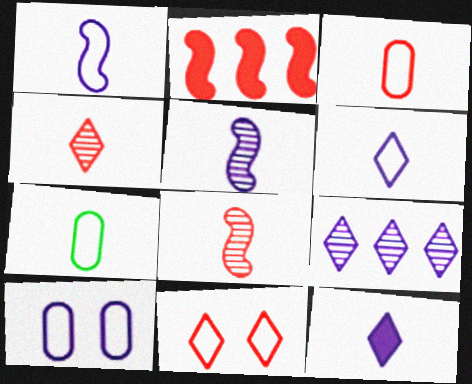[[7, 8, 12]]